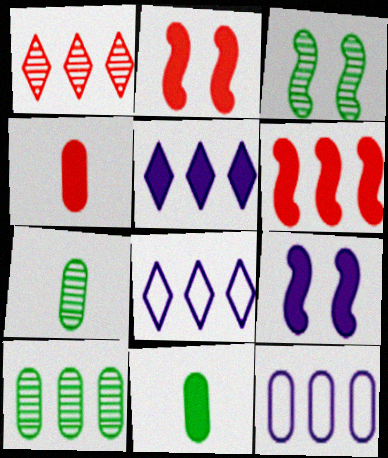[[2, 5, 11], 
[2, 7, 8], 
[3, 4, 8], 
[6, 8, 10]]